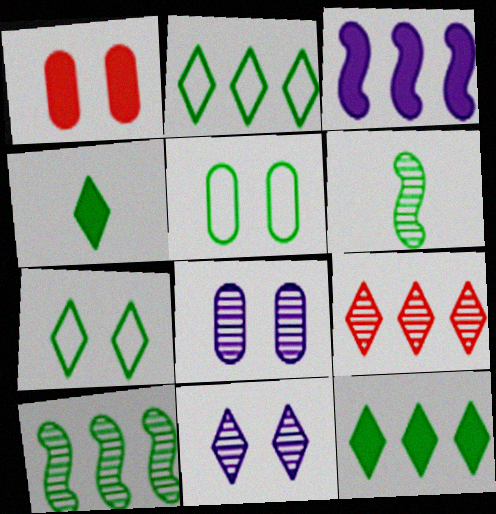[[1, 3, 4], 
[1, 5, 8], 
[4, 5, 10], 
[5, 6, 12], 
[6, 8, 9]]